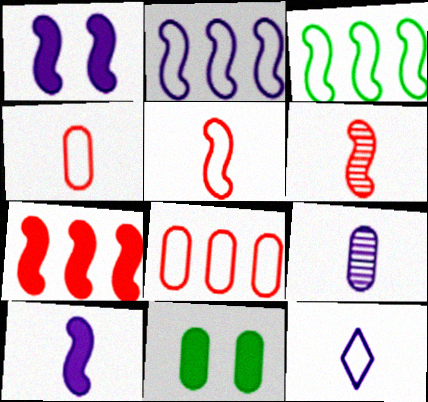[[1, 3, 6], 
[8, 9, 11], 
[9, 10, 12]]